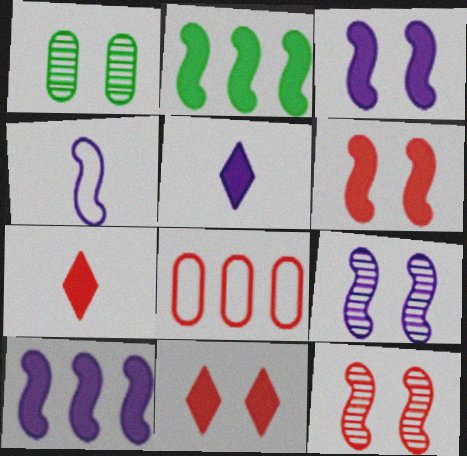[[2, 4, 12], 
[4, 9, 10], 
[7, 8, 12]]